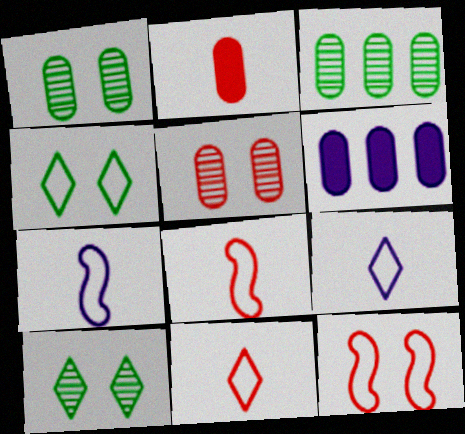[[6, 8, 10]]